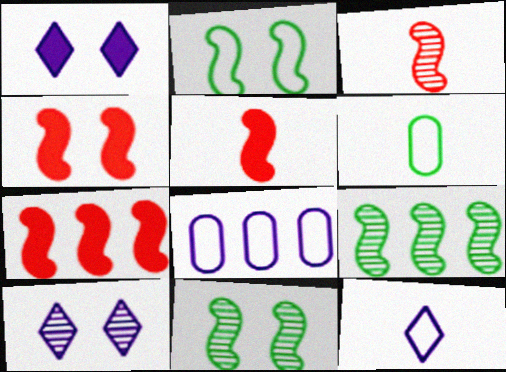[[4, 5, 7], 
[6, 7, 10]]